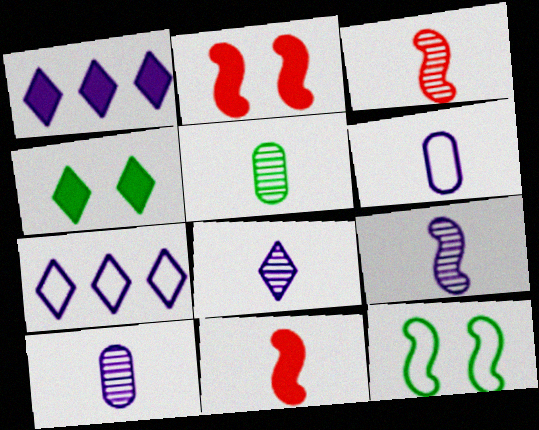[[2, 5, 7], 
[3, 5, 8], 
[8, 9, 10]]